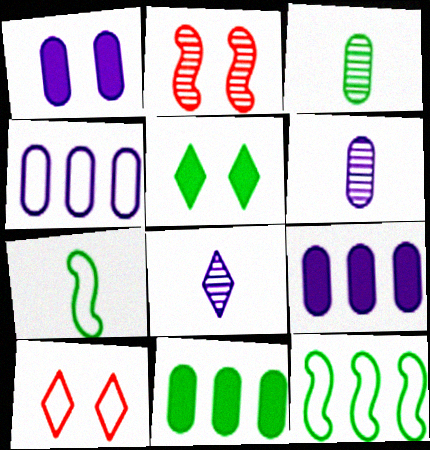[[1, 4, 6], 
[3, 5, 12], 
[4, 7, 10]]